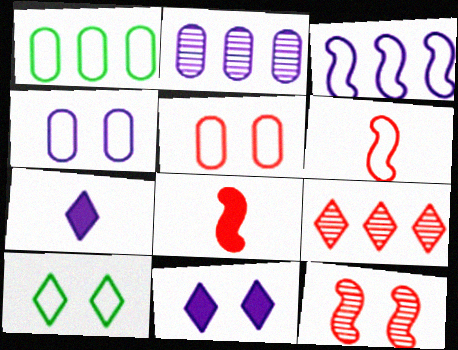[[1, 7, 12], 
[2, 8, 10], 
[5, 8, 9], 
[7, 9, 10]]